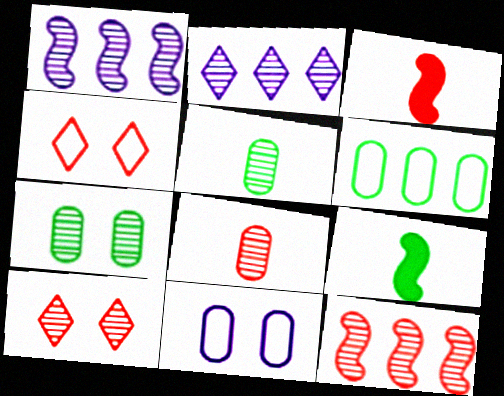[[1, 5, 10], 
[8, 10, 12]]